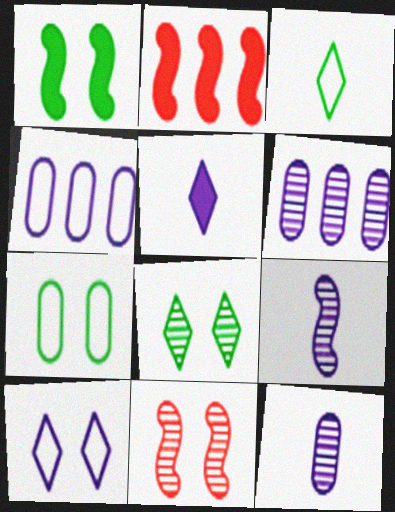[[1, 7, 8]]